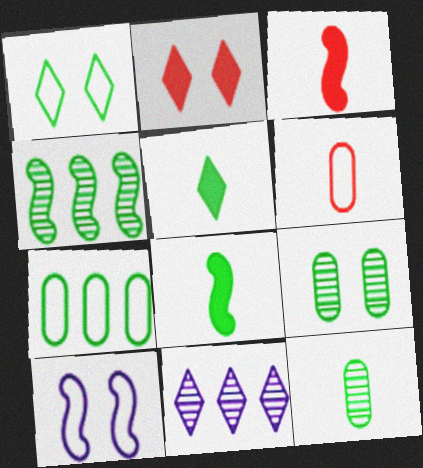[[2, 9, 10], 
[3, 4, 10]]